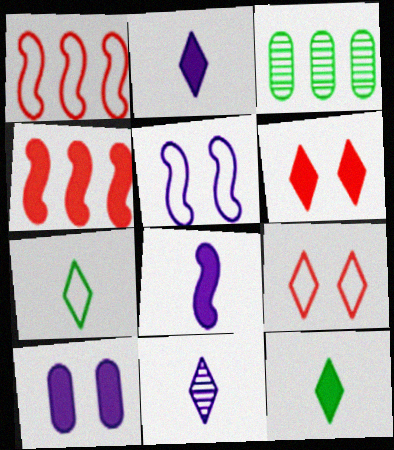[[3, 8, 9], 
[4, 10, 12]]